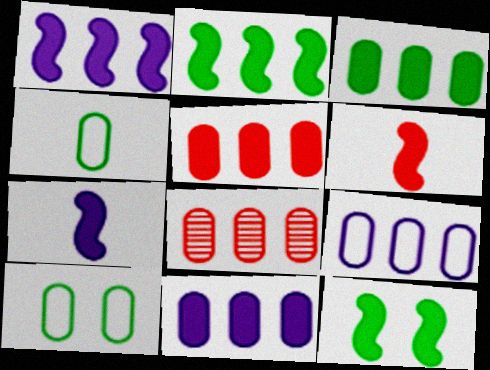[[1, 6, 12], 
[3, 5, 11], 
[3, 8, 9]]